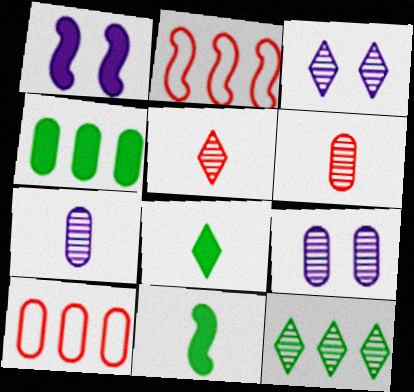[[2, 8, 9], 
[3, 5, 12], 
[3, 10, 11]]